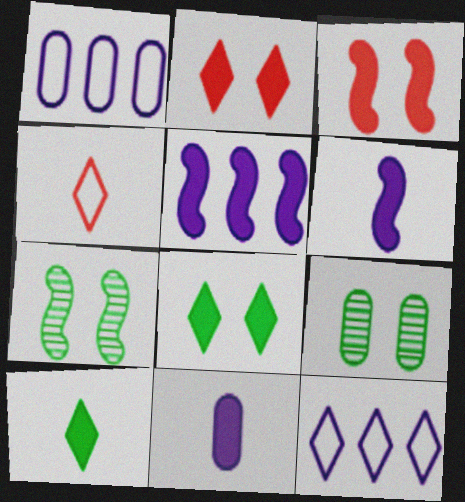[[4, 5, 9]]